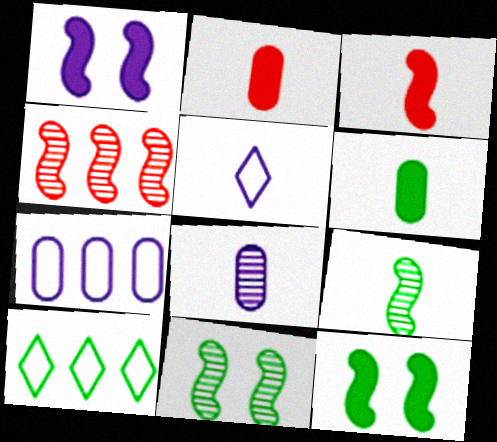[[2, 5, 9], 
[6, 10, 11]]